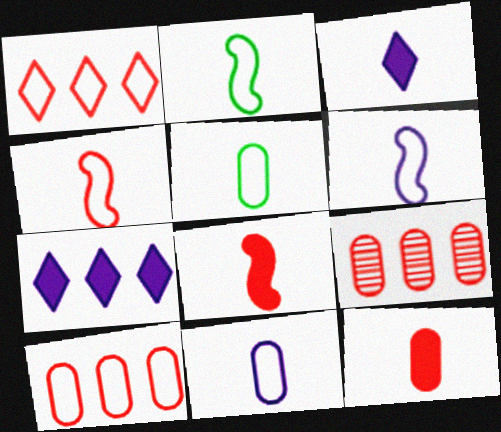[[2, 4, 6]]